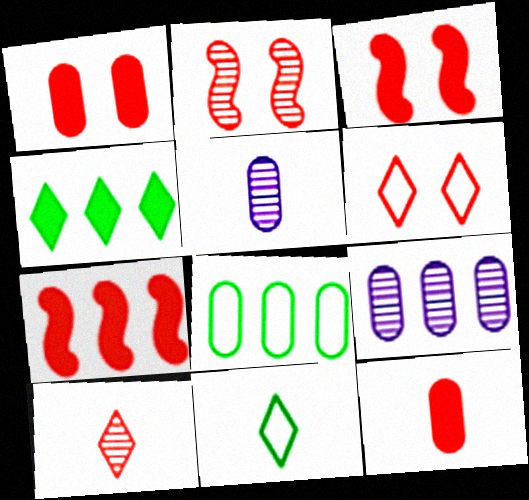[[1, 2, 6], 
[1, 5, 8], 
[3, 9, 11]]